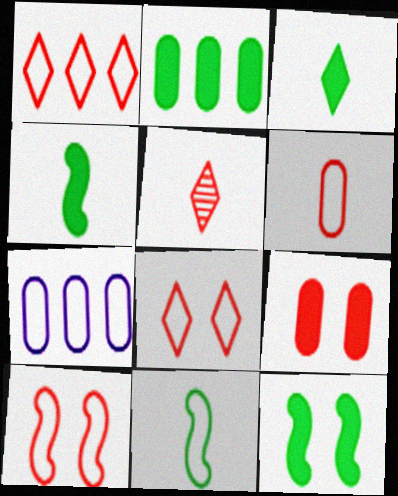[[1, 6, 10], 
[2, 3, 12], 
[5, 7, 12], 
[7, 8, 11]]